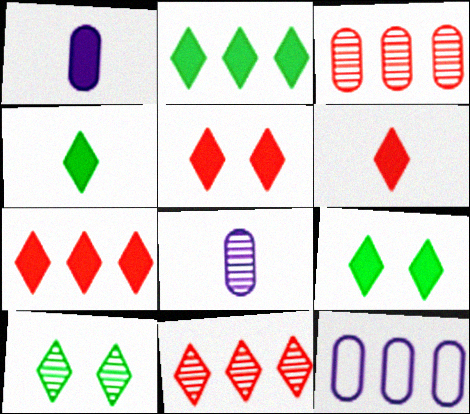[[2, 4, 9], 
[5, 6, 7]]